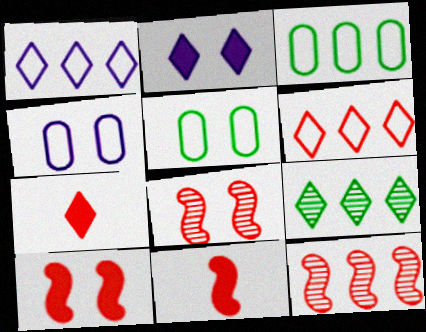[[2, 5, 8], 
[4, 9, 11]]